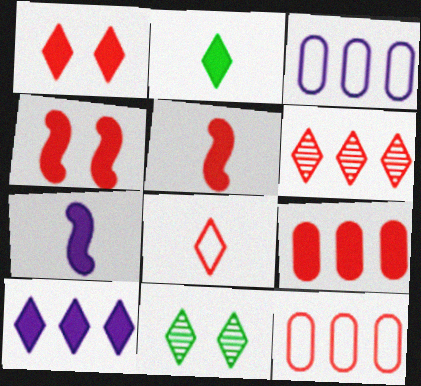[[1, 2, 10], 
[1, 5, 9], 
[1, 6, 8], 
[3, 5, 11], 
[7, 11, 12], 
[8, 10, 11]]